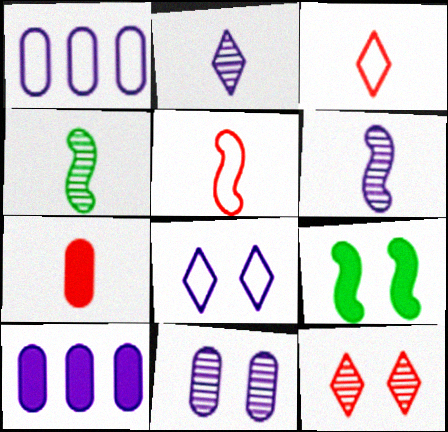[[6, 8, 10]]